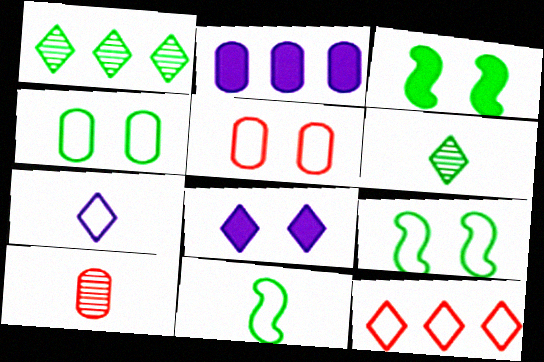[[2, 4, 10], 
[6, 8, 12]]